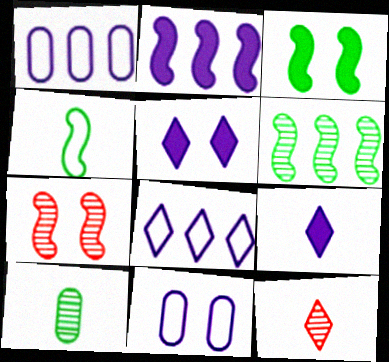[[1, 3, 12], 
[2, 4, 7], 
[3, 4, 6]]